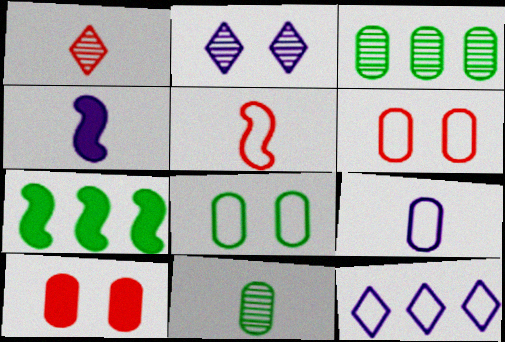[[3, 9, 10], 
[5, 8, 12]]